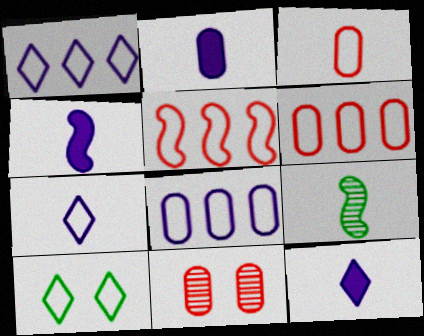[[2, 4, 12], 
[3, 9, 12]]